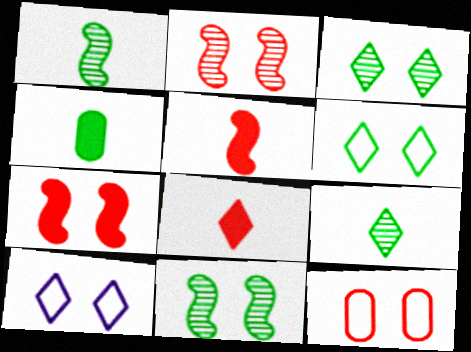[]